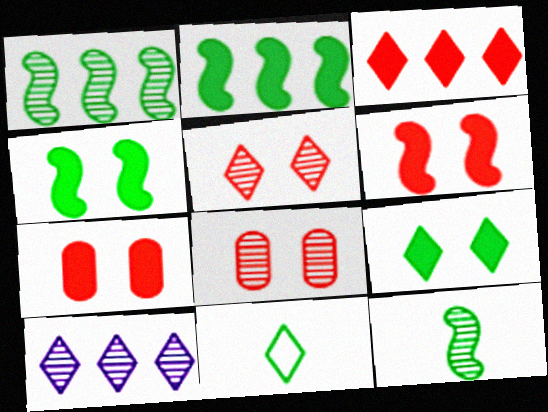[[8, 10, 12]]